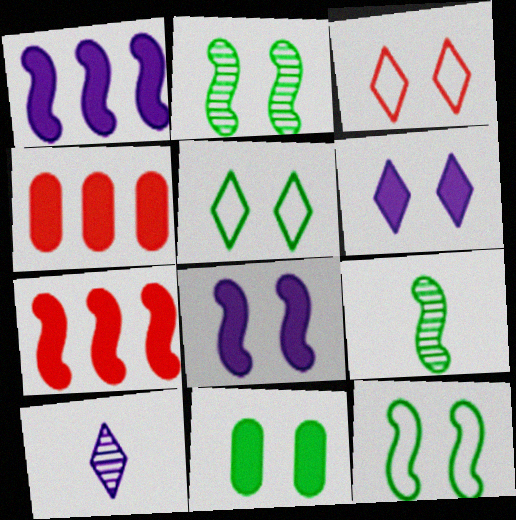[[2, 5, 11], 
[4, 10, 12]]